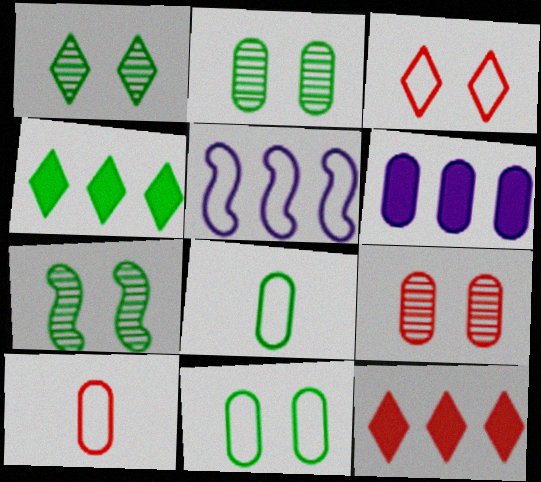[[1, 2, 7], 
[2, 6, 10], 
[3, 5, 8], 
[4, 7, 8], 
[6, 8, 9]]